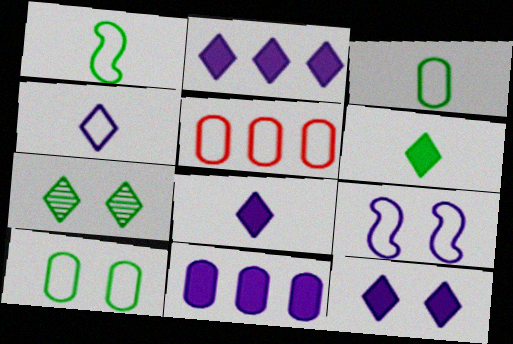[[2, 8, 12]]